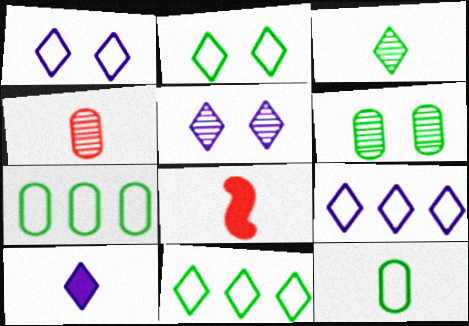[[5, 7, 8], 
[5, 9, 10], 
[6, 8, 9]]